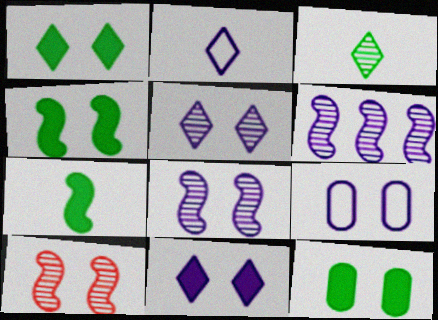[[1, 4, 12], 
[1, 9, 10], 
[8, 9, 11]]